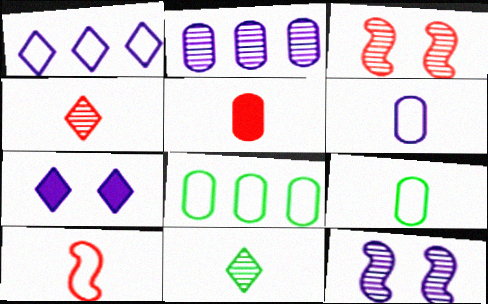[[2, 3, 11], 
[4, 5, 10]]